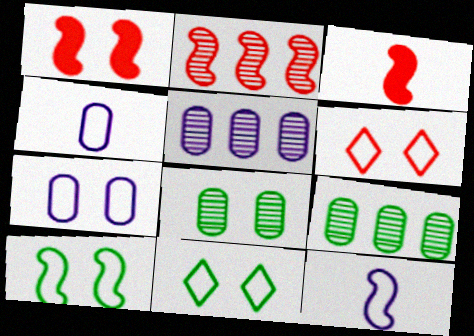[[3, 5, 11], 
[6, 7, 10]]